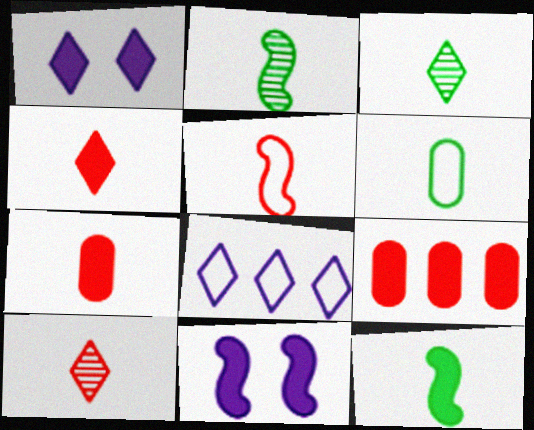[[1, 9, 12], 
[3, 6, 12], 
[5, 7, 10]]